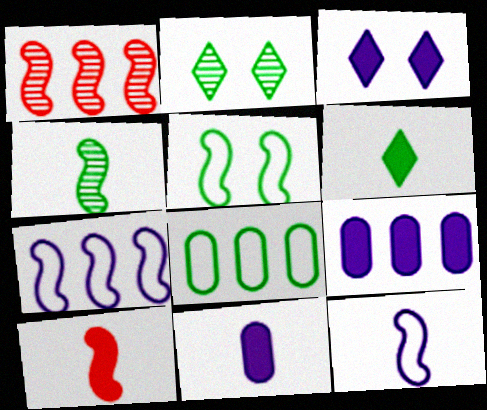[[4, 10, 12], 
[6, 10, 11]]